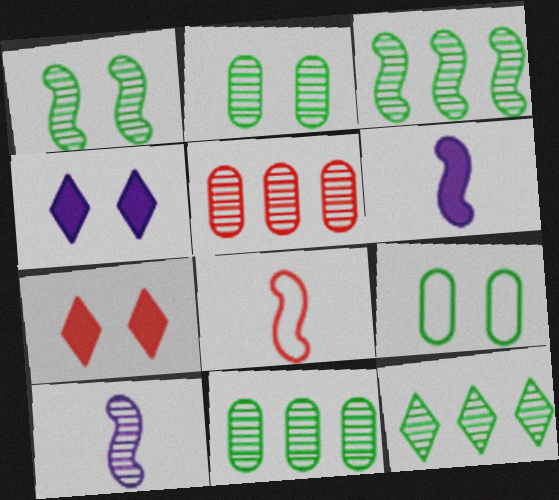[[3, 11, 12], 
[4, 8, 11], 
[5, 7, 8]]